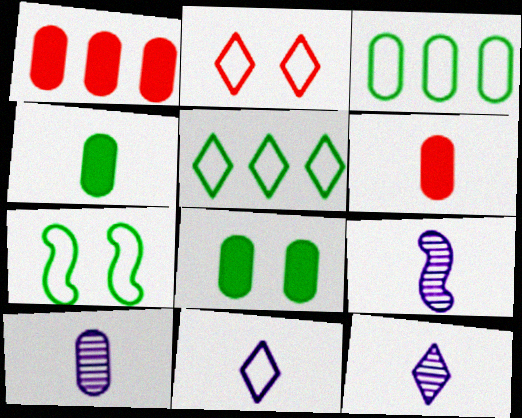[[1, 7, 12], 
[2, 5, 11], 
[9, 10, 12]]